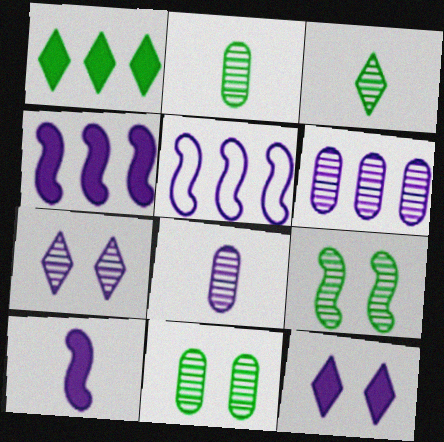[[5, 8, 12]]